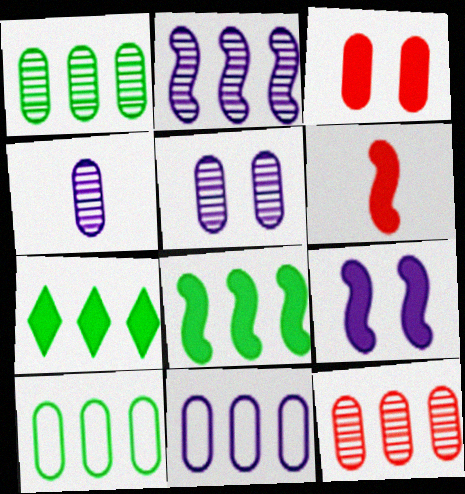[[3, 4, 10], 
[6, 8, 9]]